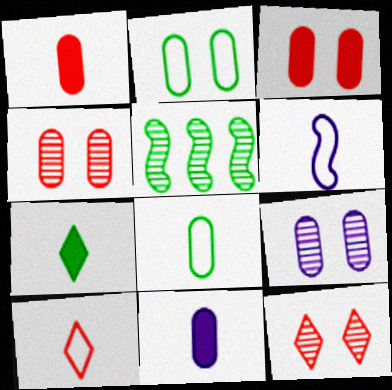[[2, 3, 9], 
[2, 5, 7], 
[6, 8, 10]]